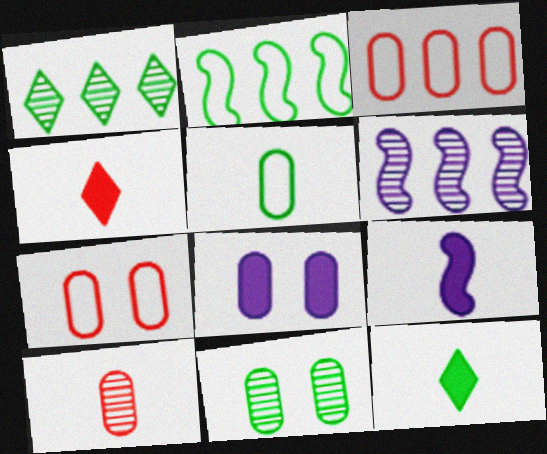[[1, 7, 9], 
[2, 11, 12], 
[6, 7, 12], 
[7, 8, 11]]